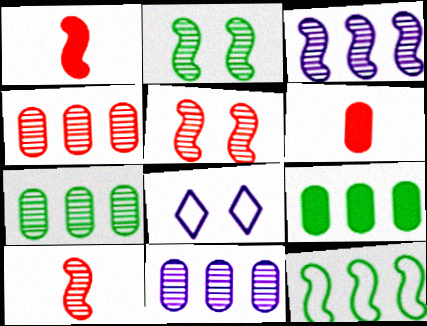[[1, 7, 8], 
[2, 3, 10], 
[4, 7, 11], 
[8, 9, 10]]